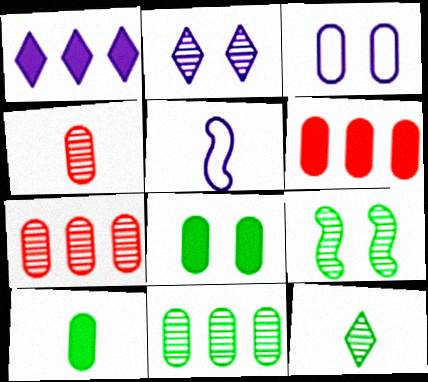[[3, 7, 10], 
[9, 11, 12]]